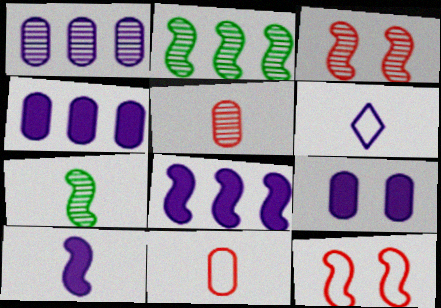[[2, 10, 12], 
[7, 8, 12]]